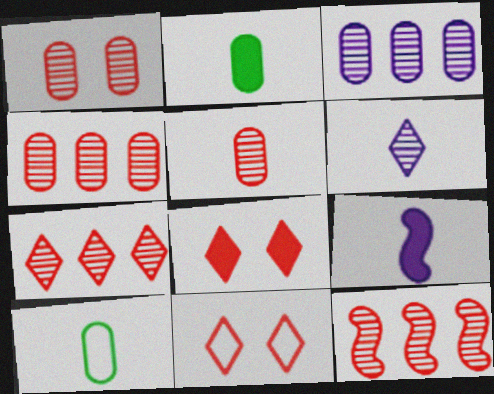[[1, 4, 5], 
[4, 7, 12]]